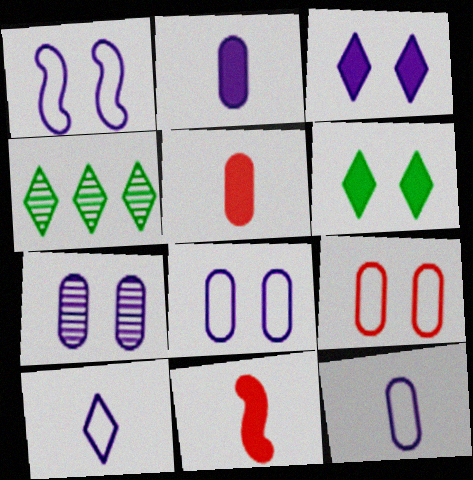[[1, 3, 7], 
[1, 4, 5], 
[4, 8, 11]]